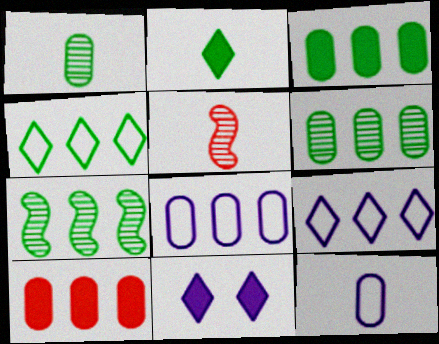[[2, 5, 12], 
[3, 4, 7], 
[6, 8, 10], 
[7, 9, 10]]